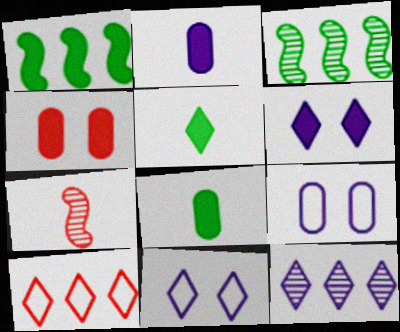[[4, 7, 10]]